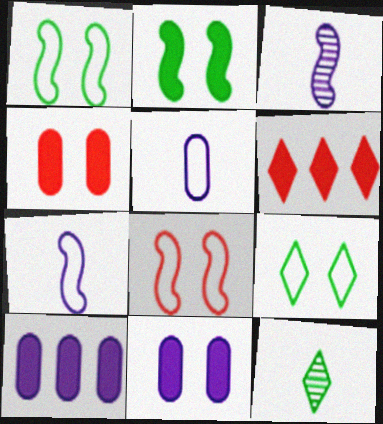[[8, 10, 12]]